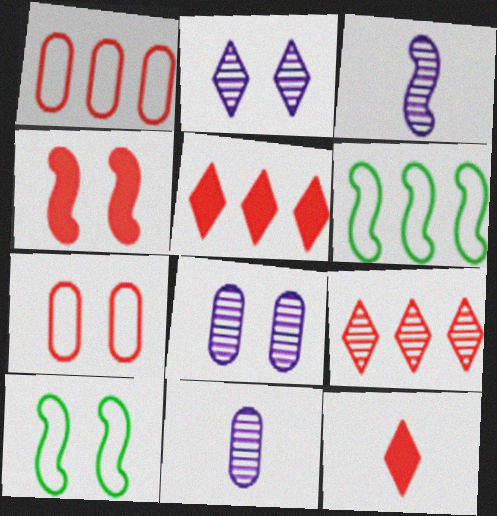[[3, 4, 6], 
[5, 10, 11], 
[6, 8, 12]]